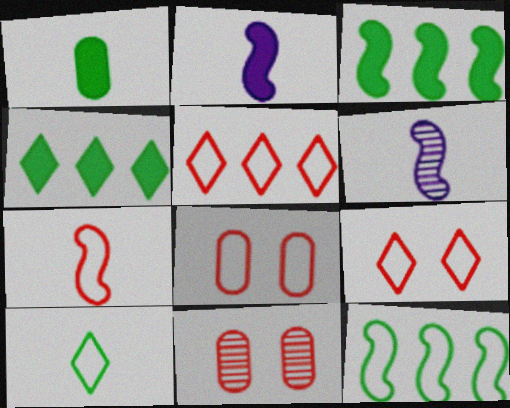[[4, 6, 8], 
[5, 7, 8]]